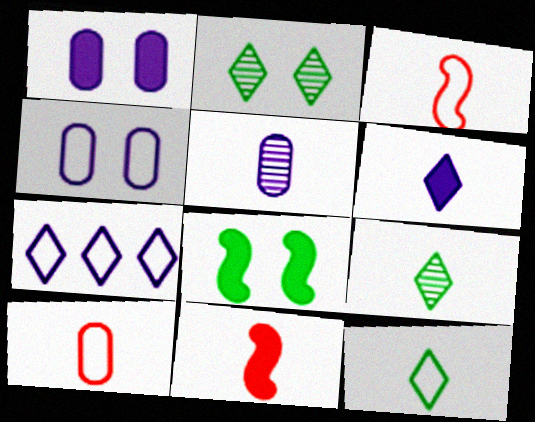[[5, 11, 12]]